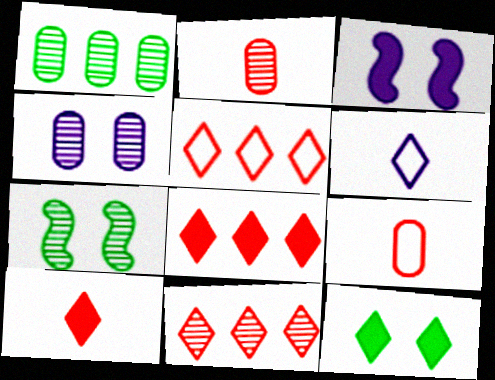[[1, 2, 4], 
[5, 8, 11], 
[6, 11, 12]]